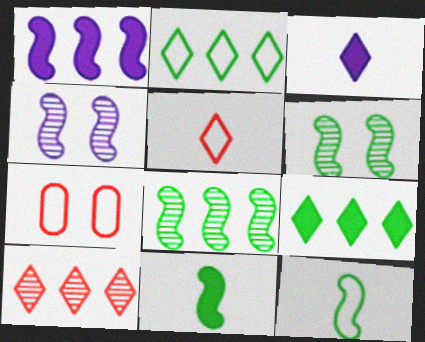[[3, 7, 8]]